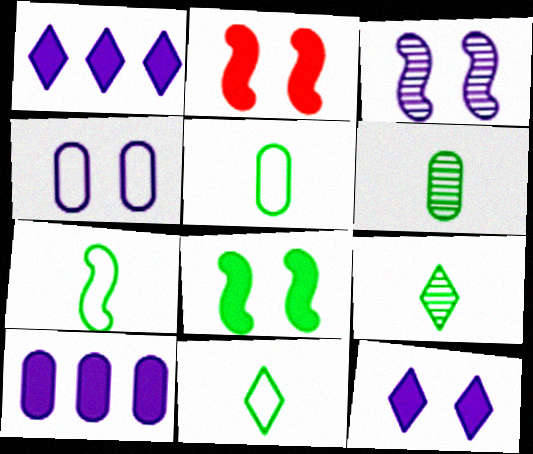[[3, 4, 12], 
[5, 7, 11]]